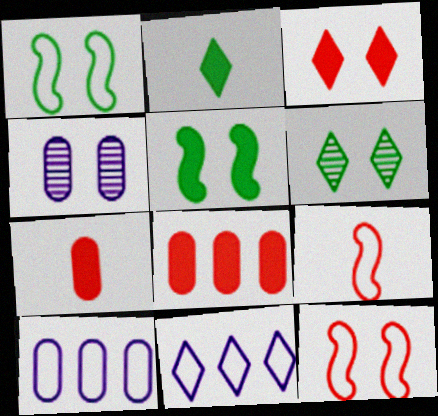[[1, 3, 4]]